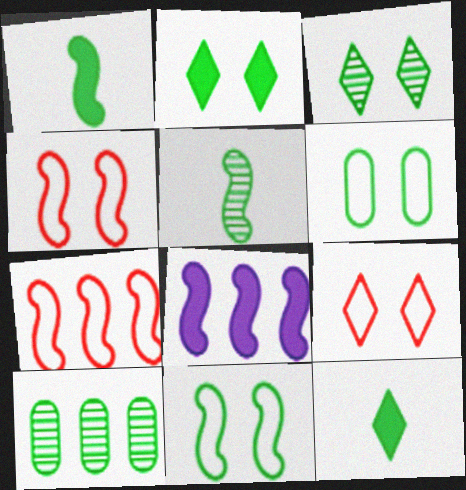[[3, 5, 10], 
[4, 5, 8], 
[10, 11, 12]]